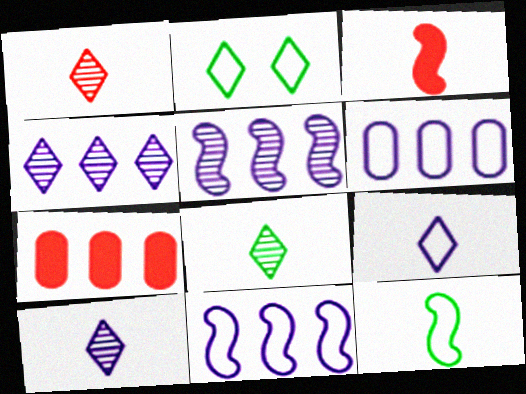[[1, 8, 10]]